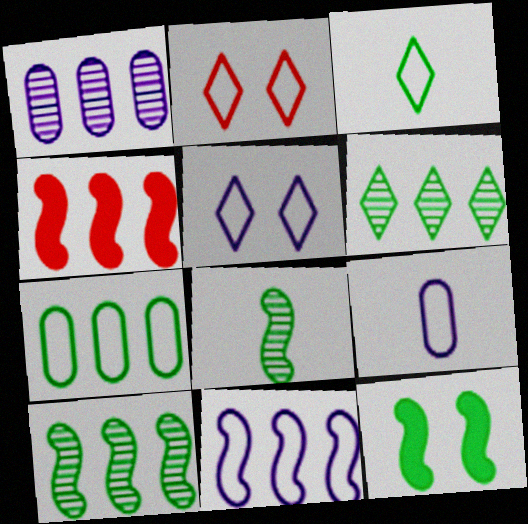[[4, 10, 11], 
[5, 9, 11]]